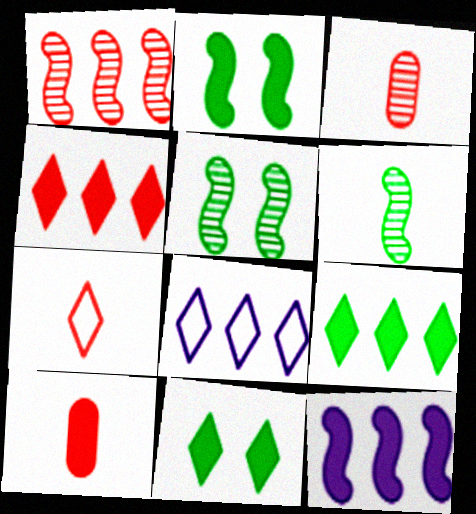[[2, 3, 8], 
[5, 8, 10], 
[10, 11, 12]]